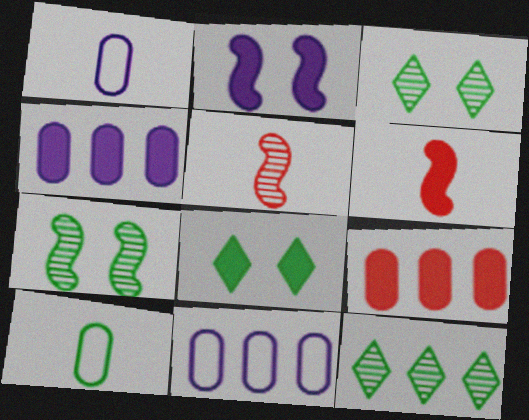[[3, 6, 11], 
[4, 6, 8], 
[5, 8, 11]]